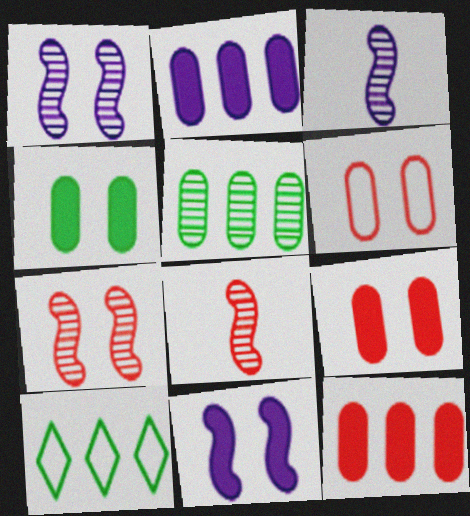[[3, 9, 10]]